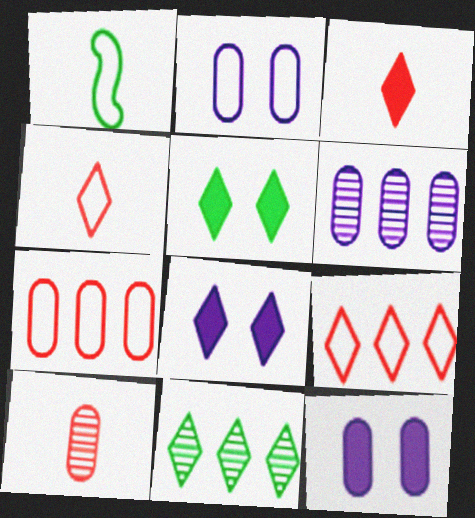[[1, 2, 9], 
[4, 8, 11]]